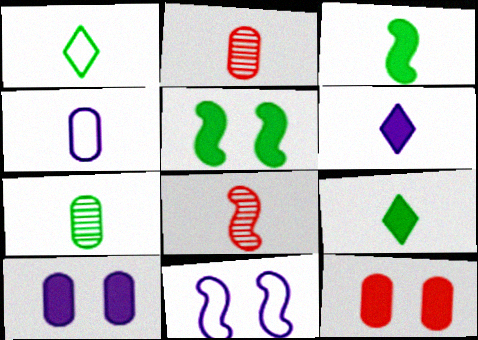[[1, 3, 7], 
[4, 8, 9]]